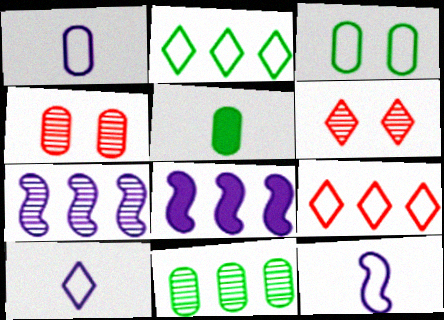[[1, 10, 12], 
[3, 5, 11], 
[3, 9, 12], 
[8, 9, 11]]